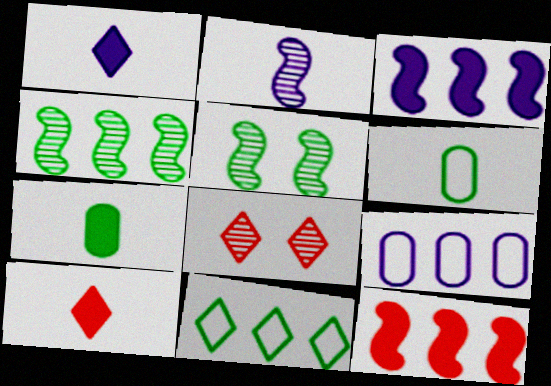[[1, 8, 11], 
[2, 6, 10], 
[3, 6, 8], 
[5, 7, 11], 
[5, 9, 10]]